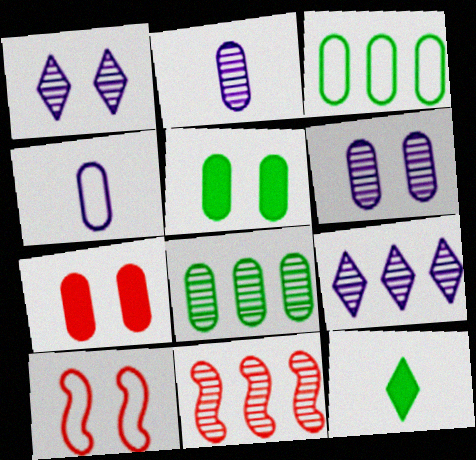[[1, 5, 10], 
[2, 3, 7], 
[4, 7, 8], 
[8, 9, 11]]